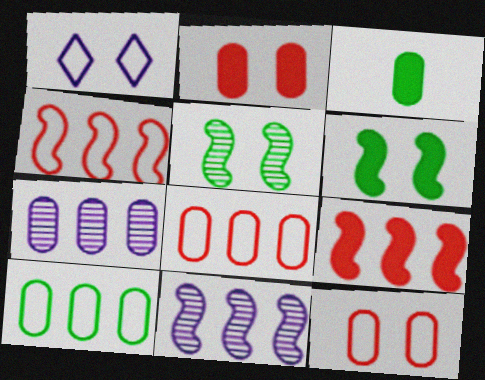[[1, 2, 5], 
[3, 7, 12]]